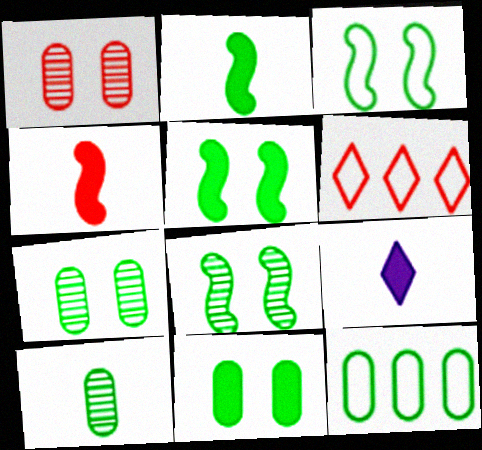[[1, 4, 6], 
[3, 5, 8], 
[10, 11, 12]]